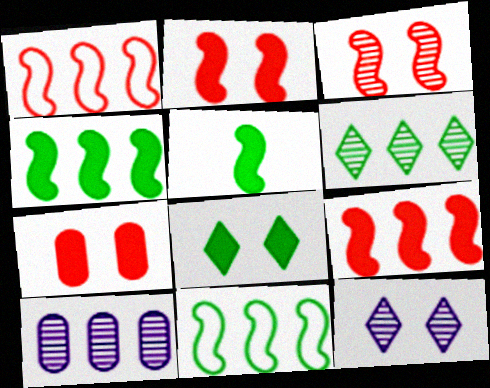[]